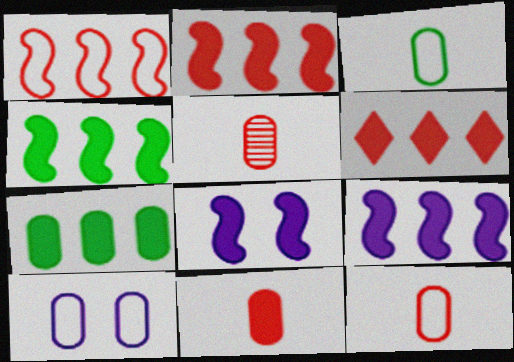[[2, 4, 9], 
[5, 7, 10], 
[5, 11, 12], 
[6, 7, 9]]